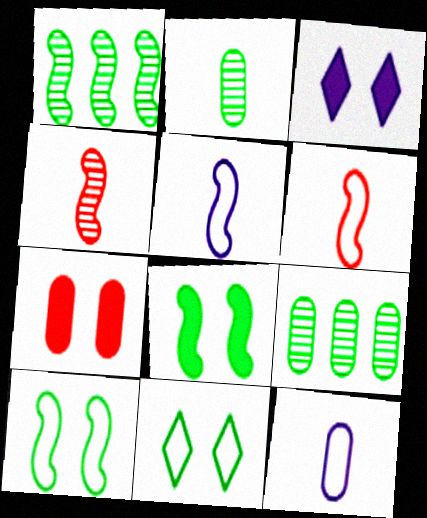[[3, 6, 9], 
[3, 7, 8], 
[7, 9, 12]]